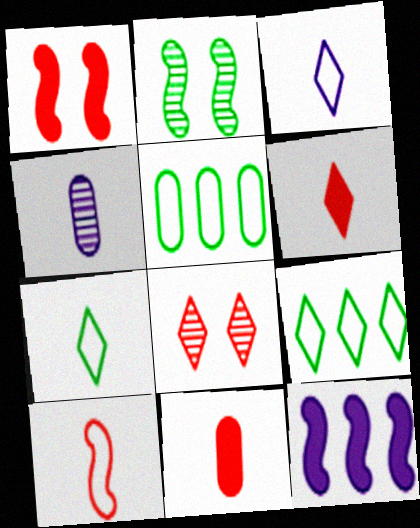[[1, 4, 9], 
[2, 10, 12]]